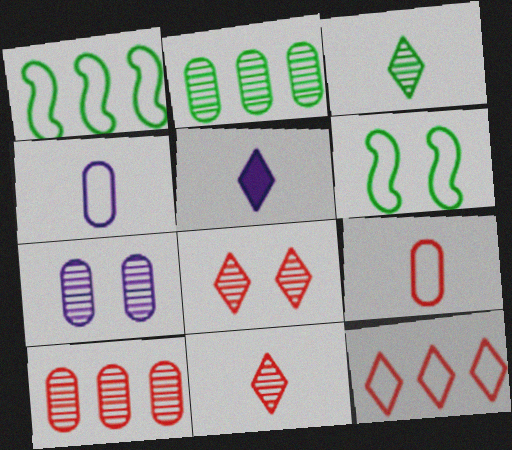[[4, 6, 12], 
[5, 6, 10]]